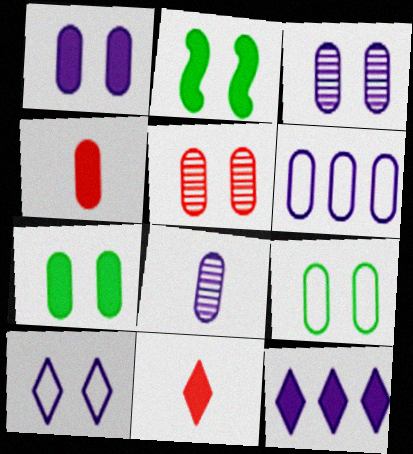[[1, 5, 9], 
[1, 6, 8], 
[2, 4, 12], 
[2, 5, 10]]